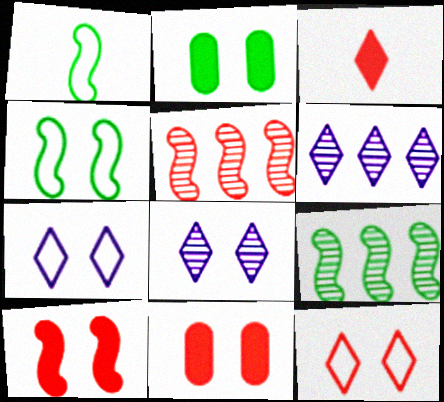[[1, 6, 11], 
[4, 8, 11]]